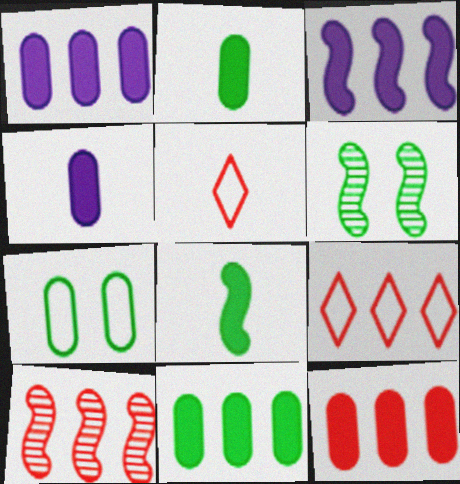[[1, 5, 6], 
[1, 11, 12], 
[4, 6, 9], 
[9, 10, 12]]